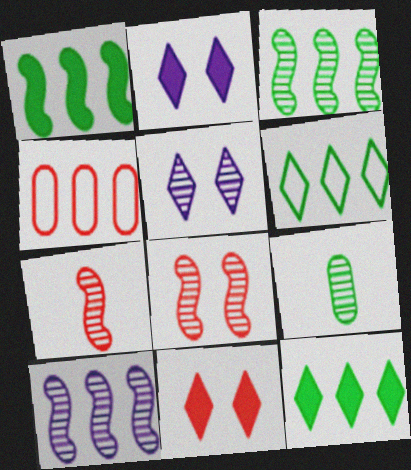[[4, 7, 11], 
[4, 10, 12]]